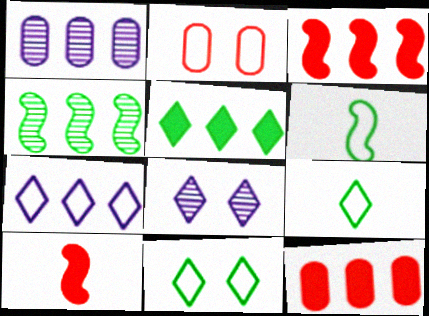[[1, 10, 11], 
[2, 6, 7], 
[4, 7, 12], 
[6, 8, 12]]